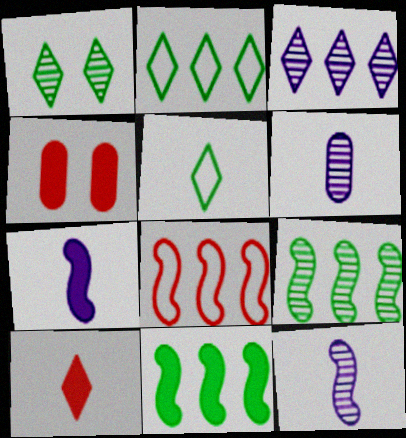[[2, 4, 12]]